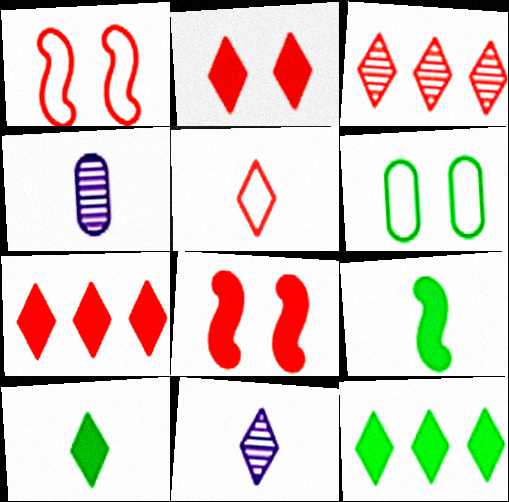[[1, 4, 12], 
[2, 3, 5], 
[4, 5, 9], 
[5, 10, 11]]